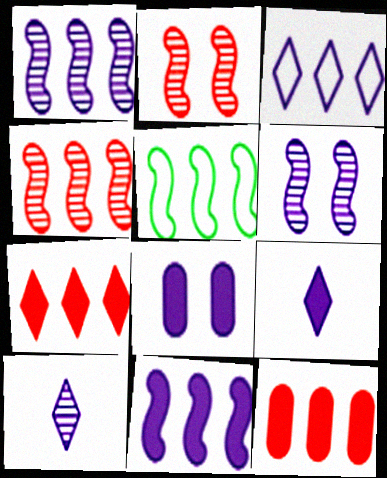[[4, 5, 11], 
[8, 9, 11]]